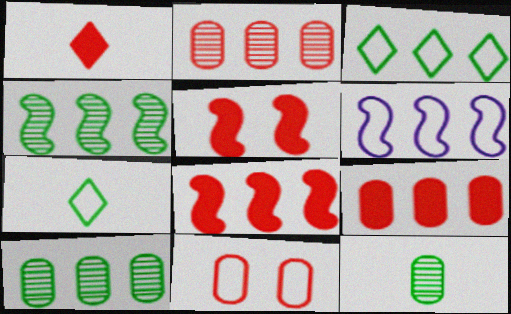[[1, 5, 9], 
[4, 6, 8], 
[6, 7, 11]]